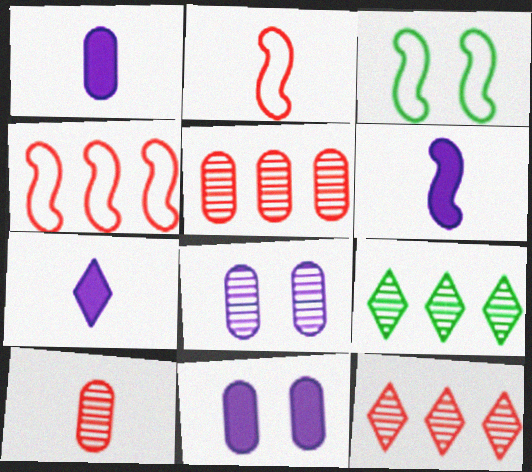[[1, 3, 12], 
[1, 6, 7], 
[2, 9, 11], 
[3, 5, 7]]